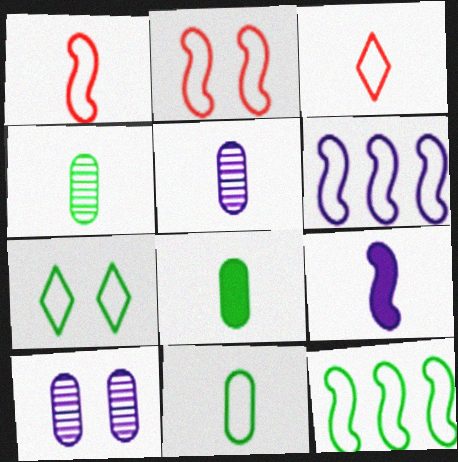[[3, 4, 9], 
[4, 8, 11], 
[7, 11, 12]]